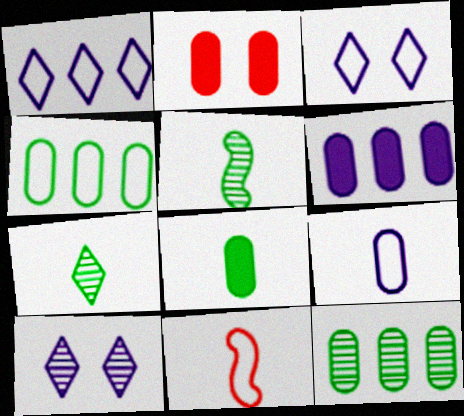[[1, 2, 5], 
[2, 6, 8], 
[2, 9, 12], 
[3, 4, 11]]